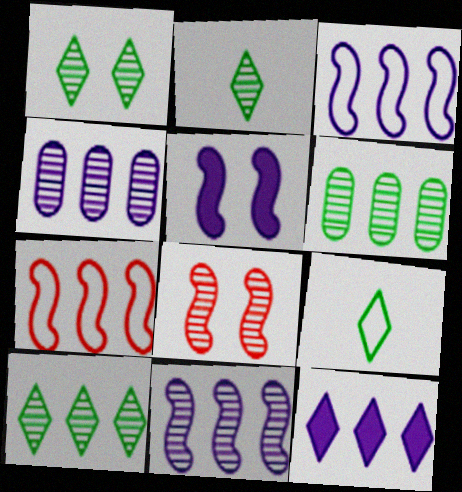[[1, 2, 10], 
[2, 4, 8], 
[3, 4, 12], 
[6, 7, 12]]